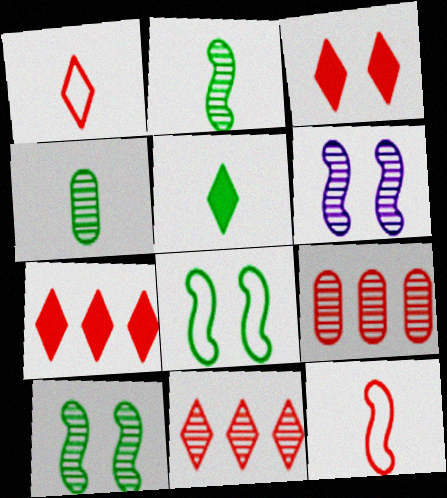[[1, 3, 11], 
[3, 9, 12], 
[4, 6, 11]]